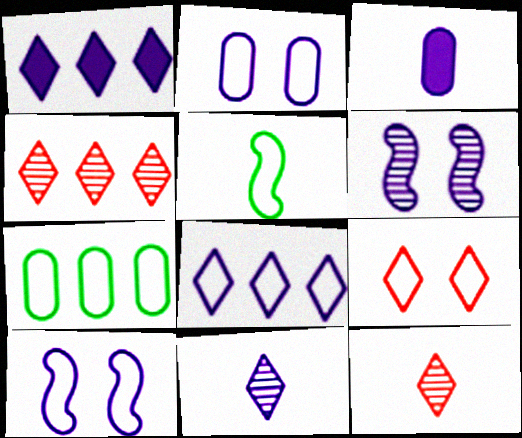[[3, 5, 12], 
[3, 6, 8]]